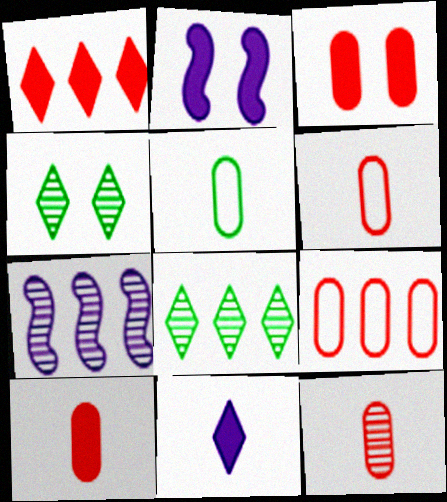[[2, 6, 8], 
[3, 9, 12], 
[4, 7, 12], 
[6, 10, 12]]